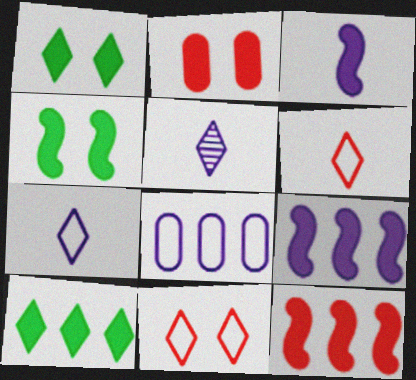[[2, 3, 10], 
[3, 4, 12], 
[5, 10, 11]]